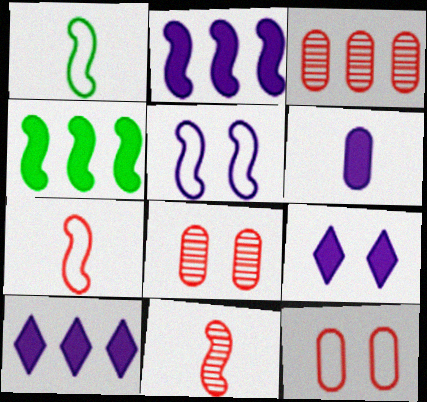[[1, 3, 9], 
[1, 8, 10], 
[2, 6, 9], 
[4, 5, 11]]